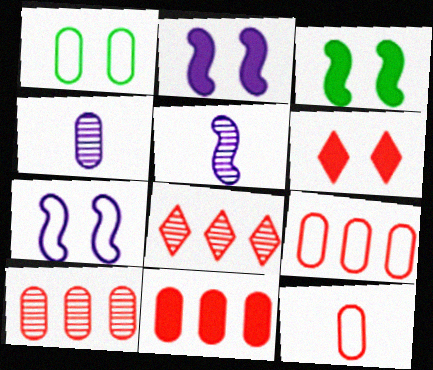[[1, 4, 11], 
[9, 10, 11]]